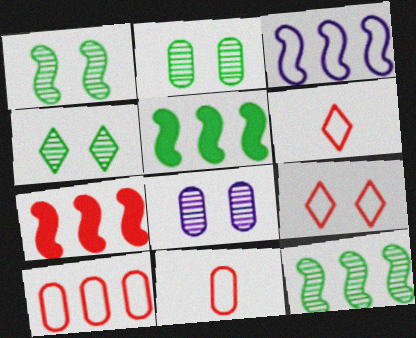[[1, 2, 4], 
[3, 7, 12], 
[5, 6, 8]]